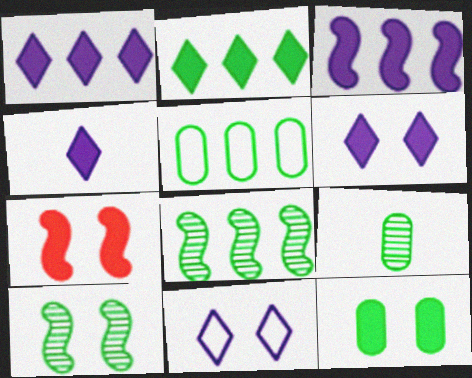[[1, 4, 6], 
[2, 5, 8], 
[5, 9, 12], 
[6, 7, 12]]